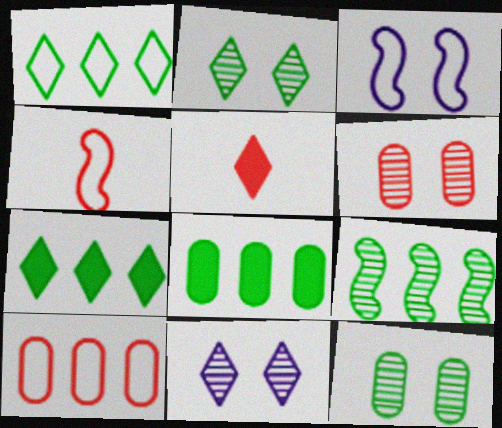[[1, 5, 11], 
[1, 8, 9], 
[4, 8, 11]]